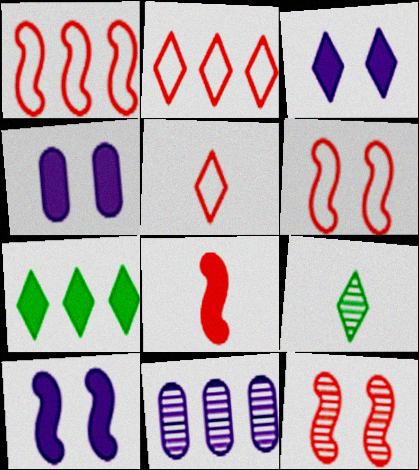[[1, 4, 9], 
[1, 7, 11], 
[1, 8, 12], 
[2, 3, 9], 
[3, 4, 10], 
[4, 7, 8], 
[9, 11, 12]]